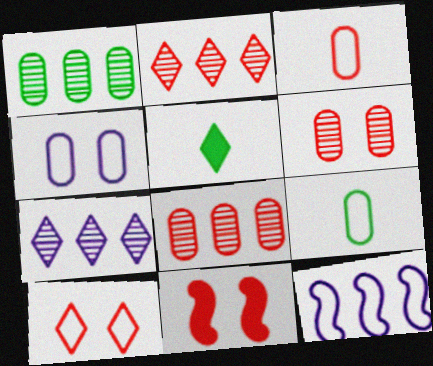[[2, 3, 11], 
[5, 6, 12], 
[5, 7, 10], 
[6, 10, 11], 
[7, 9, 11], 
[9, 10, 12]]